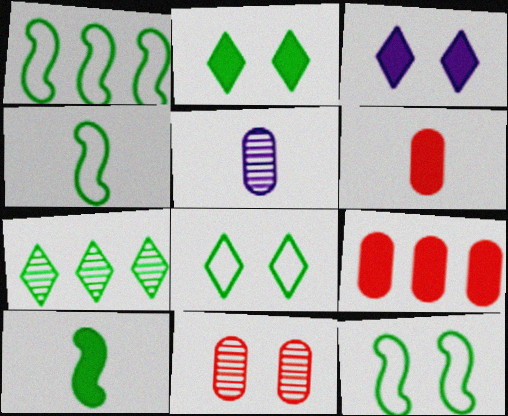[[1, 4, 12], 
[3, 9, 10], 
[3, 11, 12]]